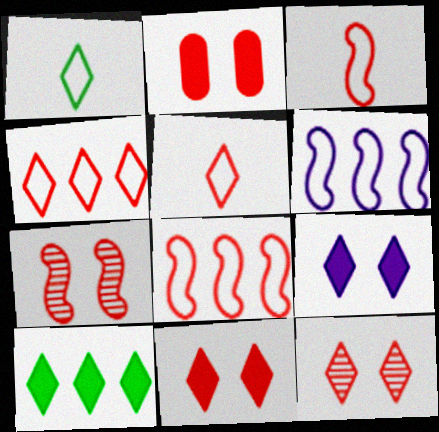[]